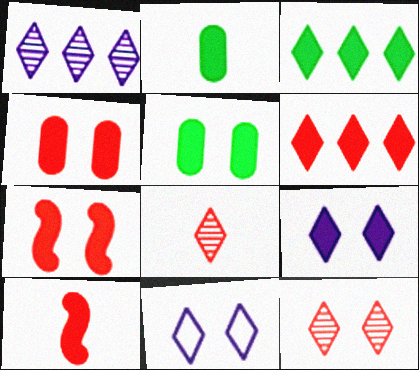[[3, 8, 11], 
[4, 6, 10], 
[5, 7, 9]]